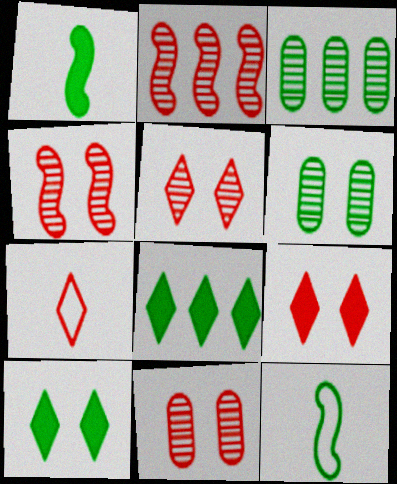[[3, 10, 12], 
[4, 5, 11], 
[6, 8, 12]]